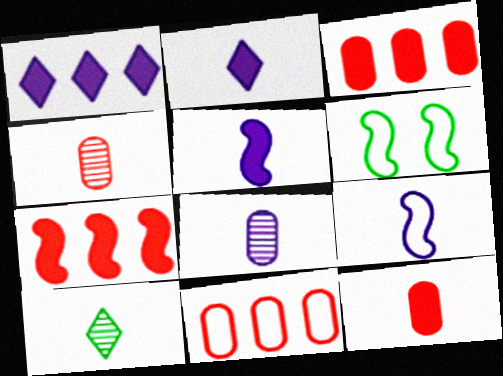[[1, 4, 6], 
[2, 8, 9], 
[9, 10, 12]]